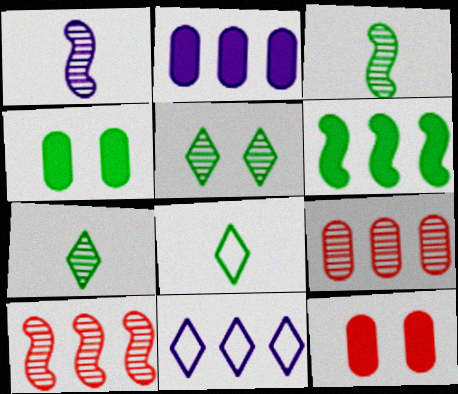[[1, 5, 9], 
[3, 11, 12], 
[6, 9, 11]]